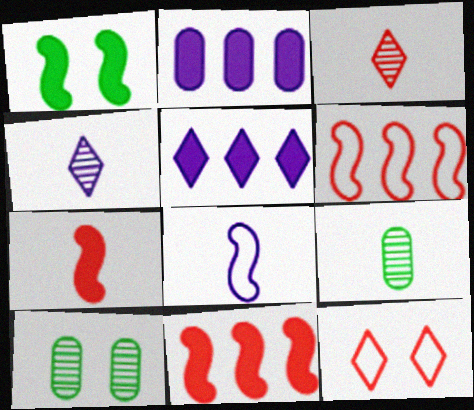[]